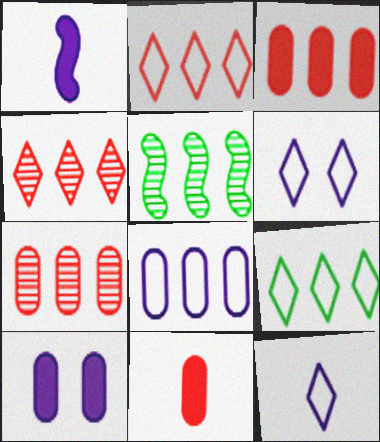[[5, 6, 11]]